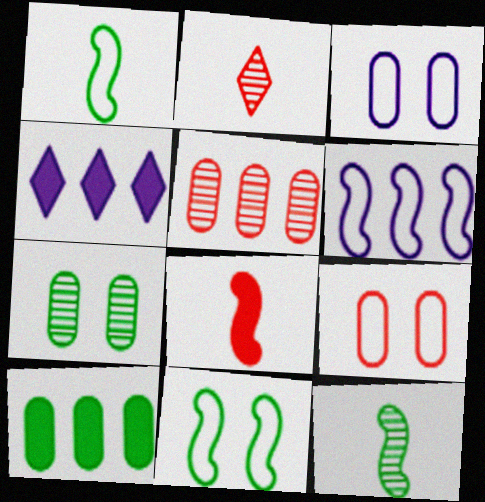[[4, 9, 12]]